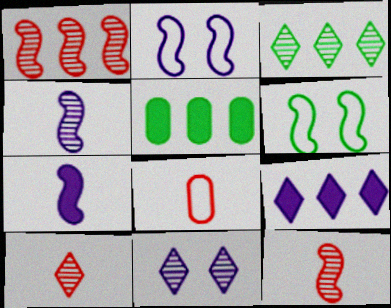[[1, 6, 7], 
[2, 5, 10], 
[3, 10, 11]]